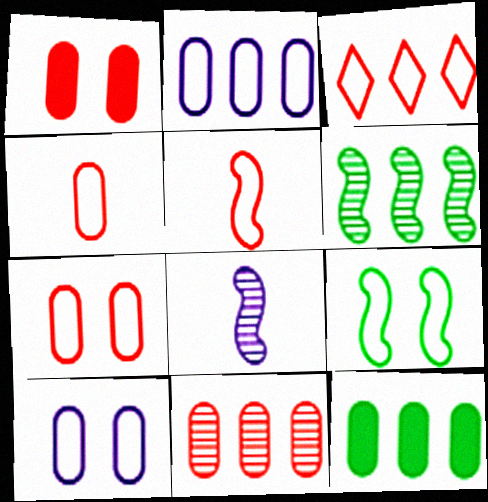[[1, 4, 11], 
[2, 11, 12], 
[3, 5, 7]]